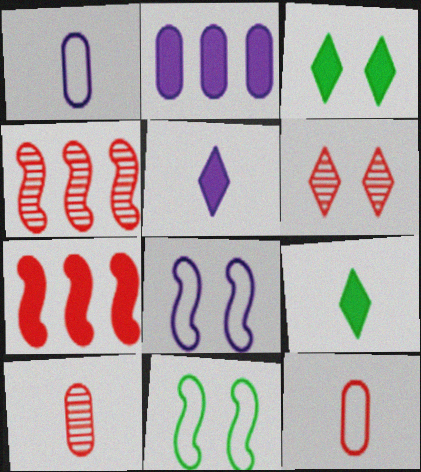[[1, 3, 4], 
[4, 6, 10], 
[6, 7, 12]]